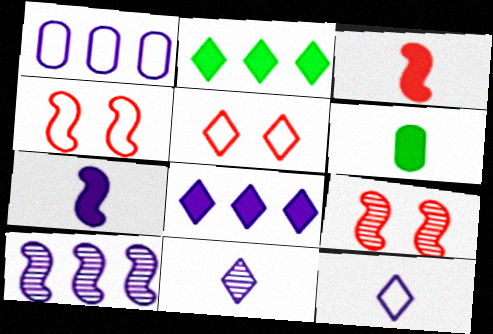[[1, 8, 10], 
[2, 5, 11], 
[5, 6, 10]]